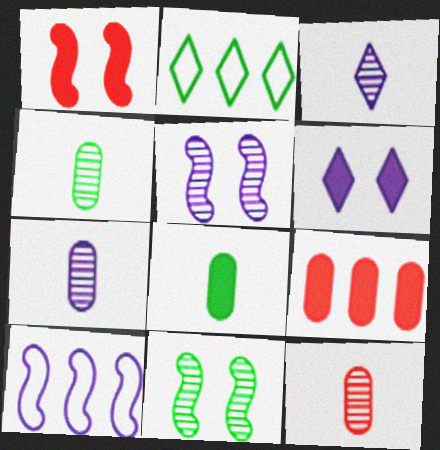[[1, 2, 7], 
[2, 8, 11], 
[4, 7, 12], 
[6, 7, 10]]